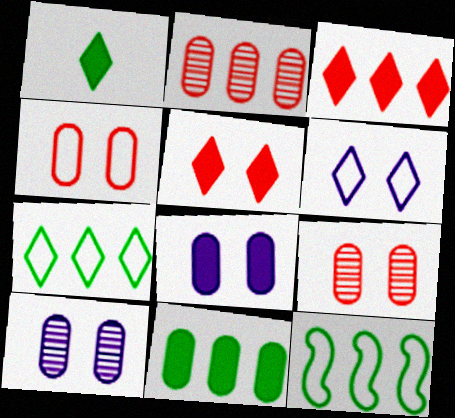[]